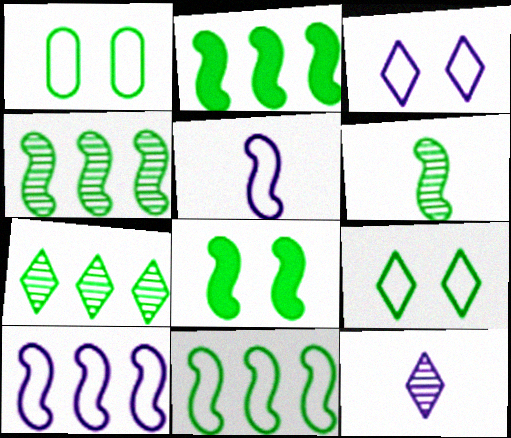[[2, 4, 11], 
[6, 8, 11]]